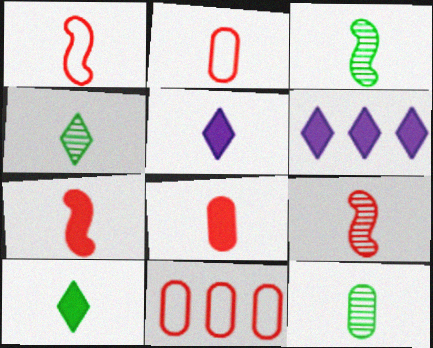[[1, 5, 12], 
[1, 7, 9], 
[2, 3, 5], 
[3, 4, 12]]